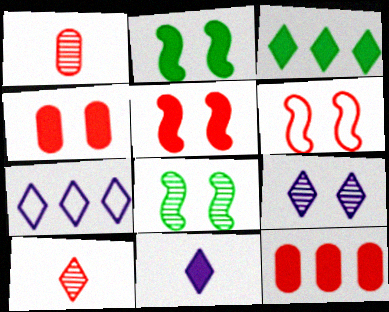[[1, 2, 7], 
[2, 11, 12], 
[6, 10, 12], 
[7, 9, 11]]